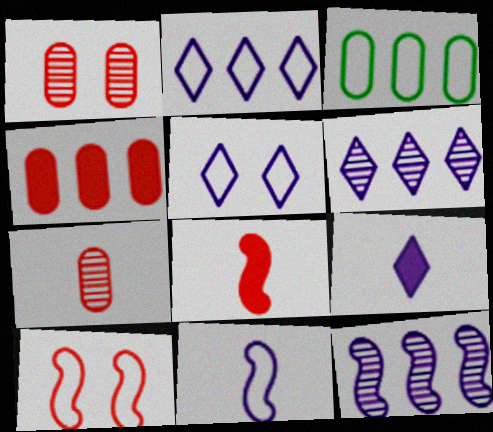[[5, 6, 9]]